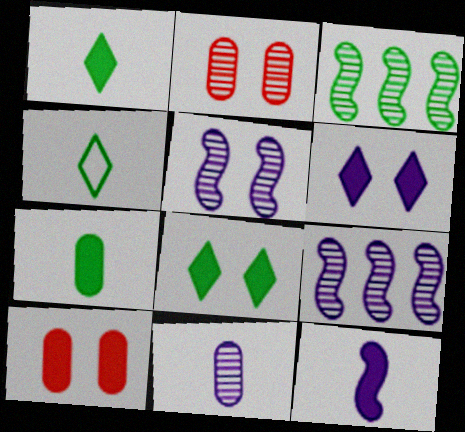[[4, 9, 10]]